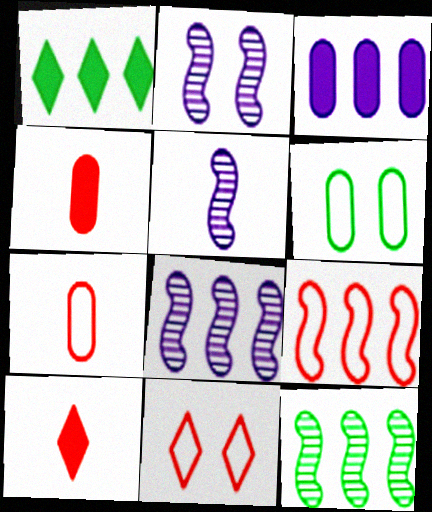[[1, 2, 7], 
[2, 5, 8], 
[6, 8, 10], 
[7, 9, 11]]